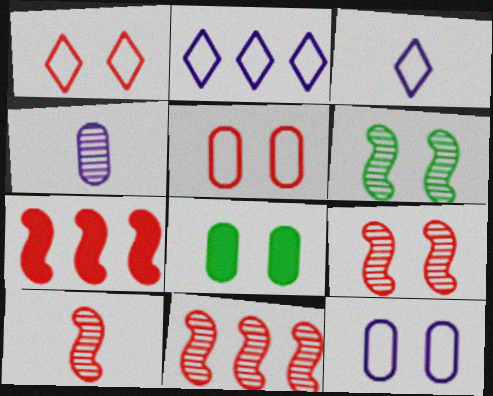[[2, 8, 10], 
[3, 8, 11], 
[9, 10, 11]]